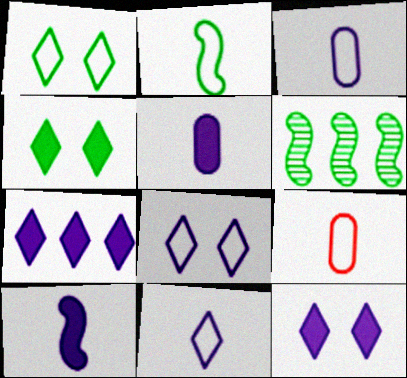[[2, 9, 11], 
[6, 9, 12]]